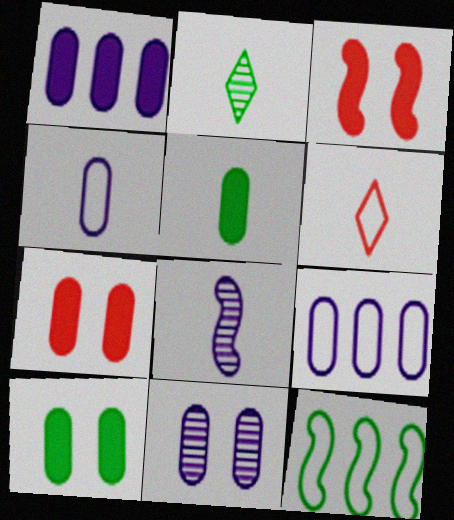[[1, 4, 11], 
[1, 5, 7], 
[2, 3, 9], 
[2, 10, 12], 
[3, 8, 12], 
[5, 6, 8]]